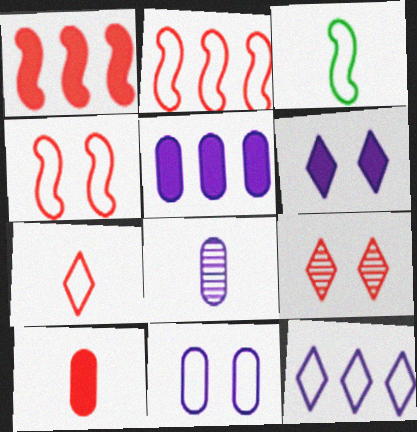[[2, 9, 10], 
[3, 5, 9], 
[5, 8, 11]]